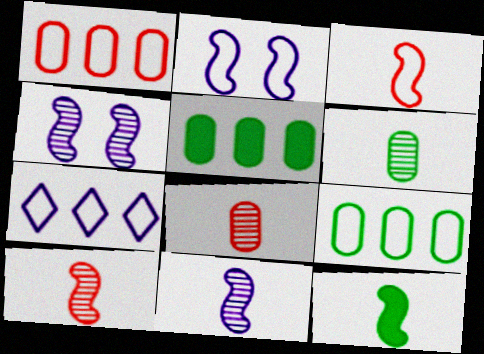[[3, 11, 12]]